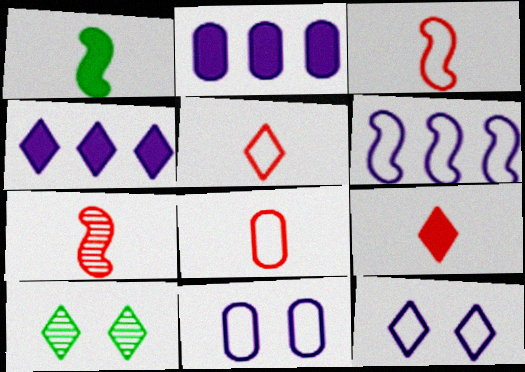[[2, 3, 10], 
[3, 5, 8], 
[4, 5, 10], 
[7, 8, 9]]